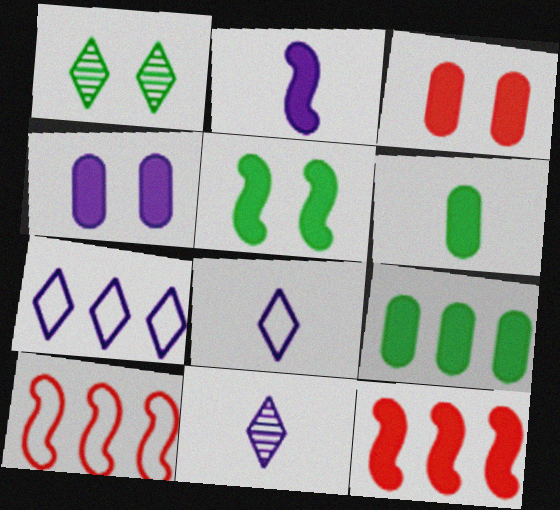[[2, 5, 12]]